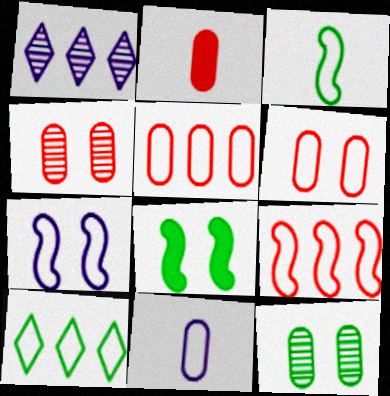[[2, 4, 5], 
[3, 7, 9]]